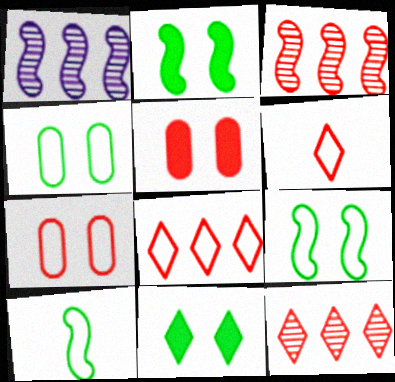[[3, 5, 6]]